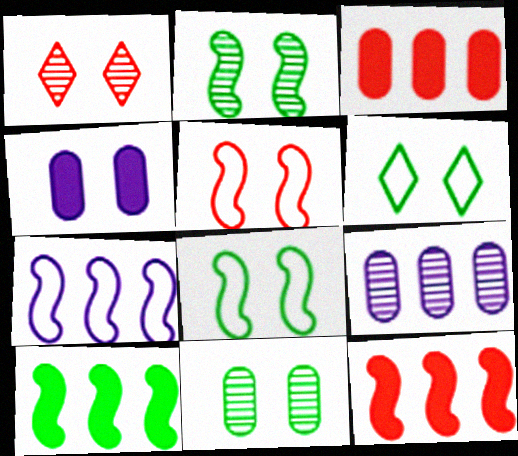[[1, 4, 8]]